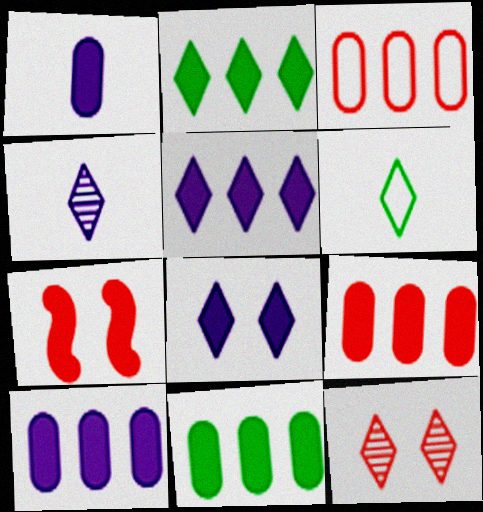[[1, 2, 7], 
[5, 6, 12], 
[9, 10, 11]]